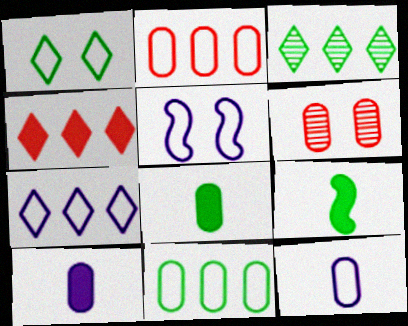[[3, 4, 7], 
[5, 7, 12], 
[6, 7, 9], 
[6, 10, 11]]